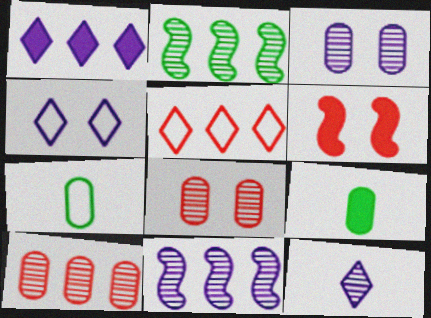[[1, 4, 12], 
[1, 6, 9], 
[2, 8, 12], 
[3, 11, 12]]